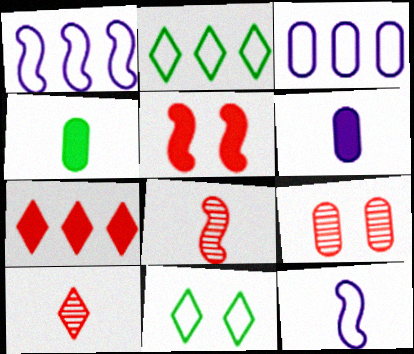[[3, 4, 9], 
[4, 10, 12]]